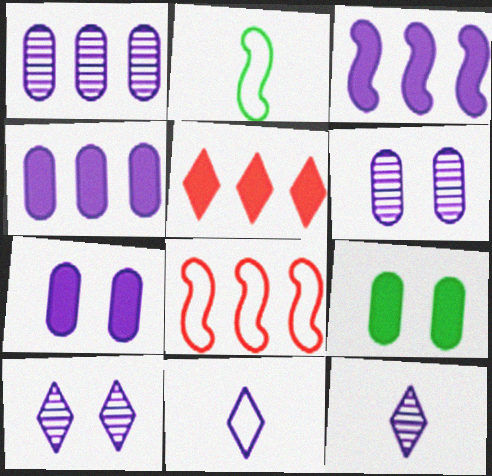[[2, 5, 6], 
[3, 6, 11], 
[8, 9, 12]]